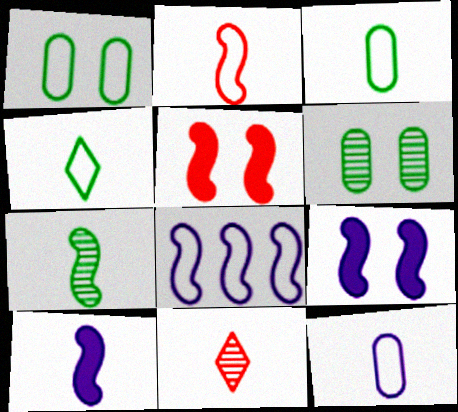[[2, 4, 12], 
[2, 7, 10], 
[3, 10, 11], 
[5, 7, 8]]